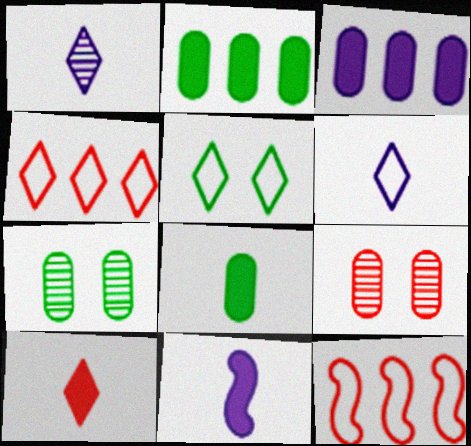[[4, 5, 6], 
[4, 7, 11], 
[8, 10, 11], 
[9, 10, 12]]